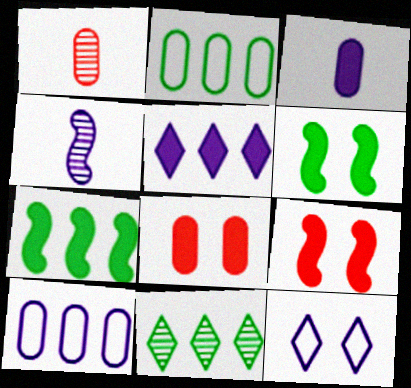[[1, 7, 12], 
[2, 7, 11]]